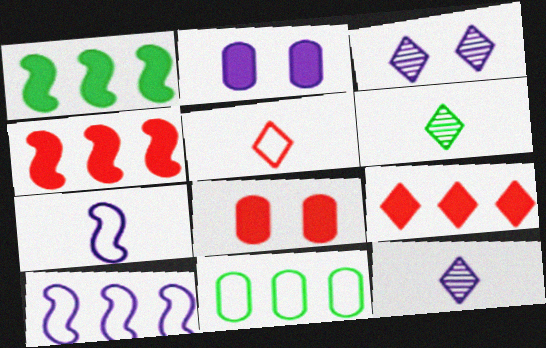[[2, 10, 12], 
[6, 8, 10]]